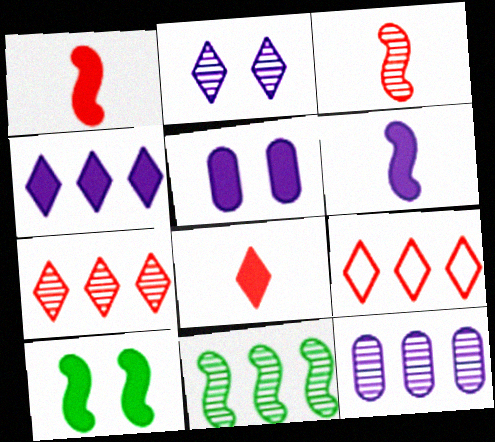[[4, 5, 6], 
[7, 11, 12]]